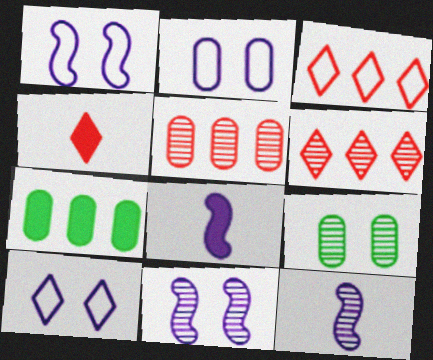[[1, 2, 10], 
[3, 8, 9], 
[6, 9, 12]]